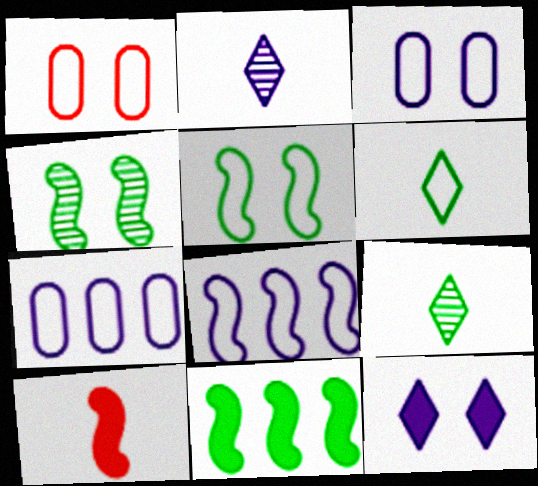[[1, 2, 11], 
[1, 4, 12], 
[1, 6, 8], 
[4, 8, 10]]